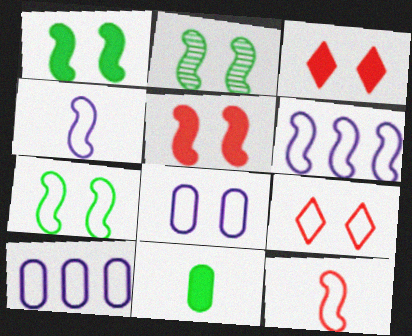[[1, 2, 7], 
[2, 3, 8], 
[6, 7, 12], 
[7, 8, 9]]